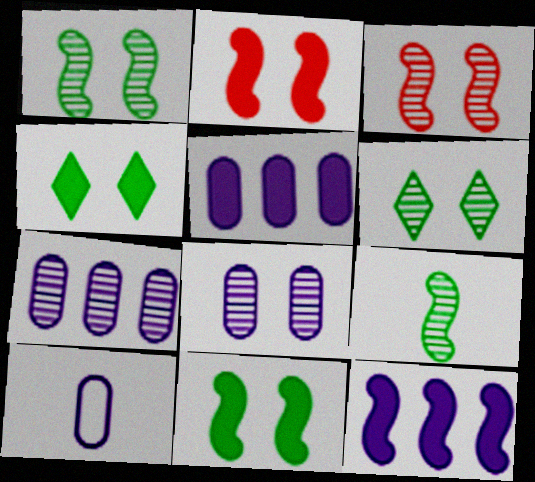[[3, 6, 8], 
[5, 8, 10]]